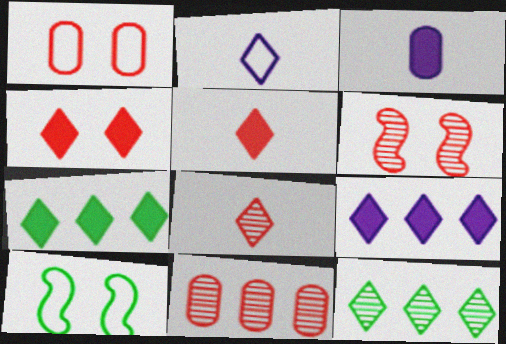[[1, 4, 6], 
[2, 4, 12], 
[6, 8, 11]]